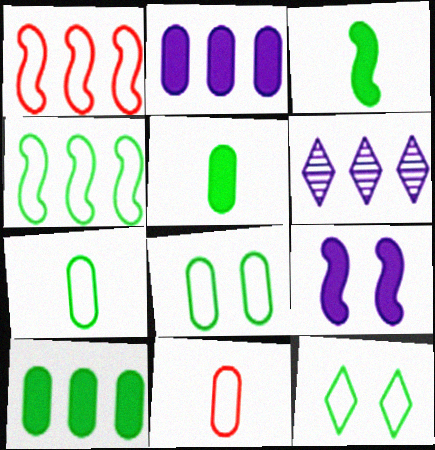[[1, 6, 10], 
[4, 7, 12]]